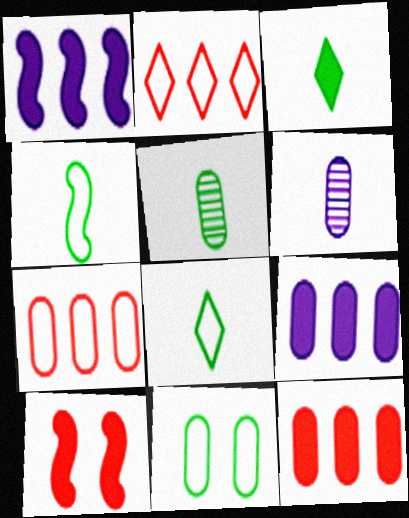[[3, 4, 5], 
[3, 9, 10], 
[6, 11, 12]]